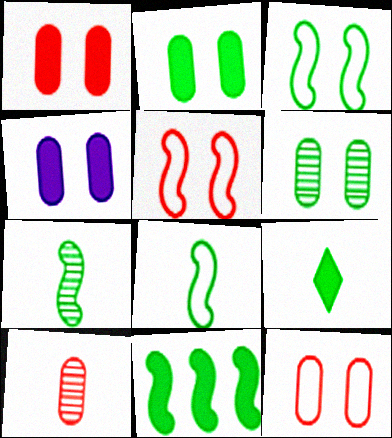[[1, 2, 4], 
[2, 9, 11], 
[3, 7, 11], 
[4, 6, 12]]